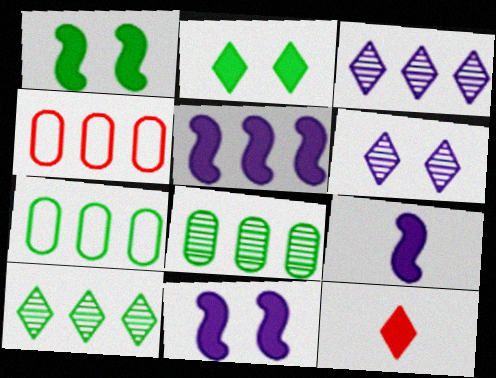[[4, 5, 10], 
[5, 9, 11]]